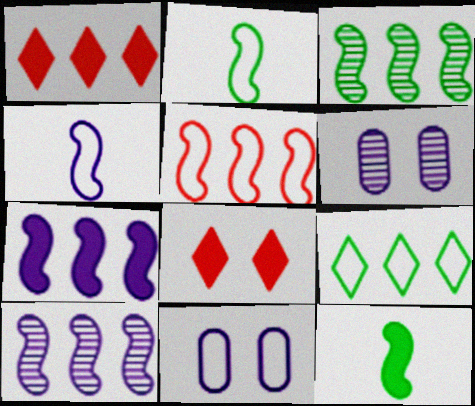[[1, 2, 6], 
[3, 5, 7]]